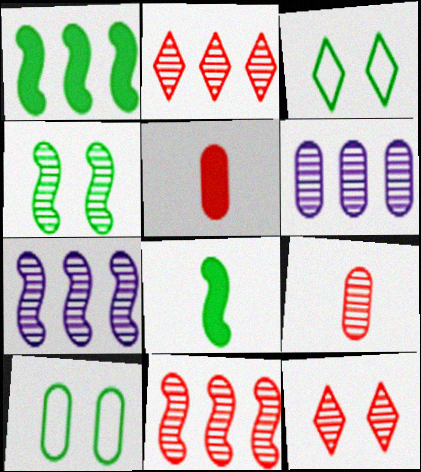[[3, 5, 7], 
[5, 6, 10], 
[9, 11, 12]]